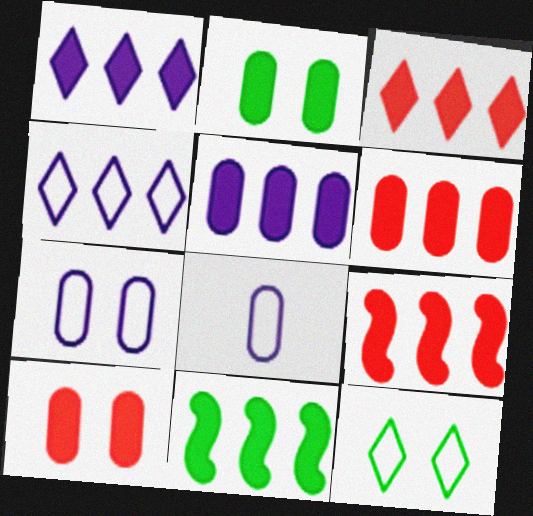[[1, 6, 11], 
[3, 5, 11], 
[3, 6, 9]]